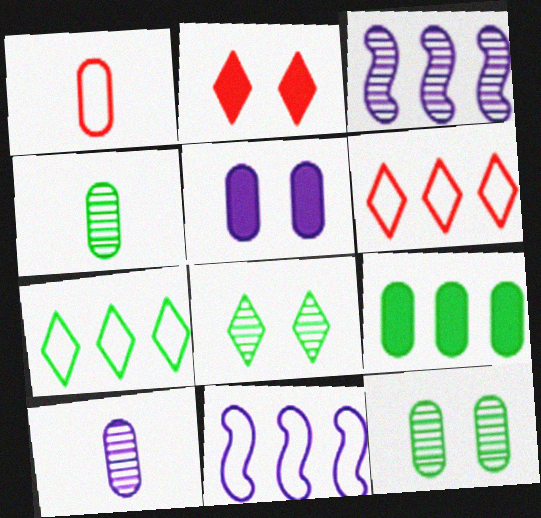[[2, 4, 11], 
[3, 6, 9]]